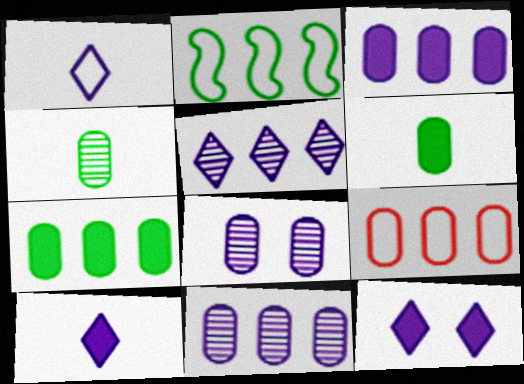[[1, 5, 12], 
[6, 8, 9], 
[7, 9, 11]]